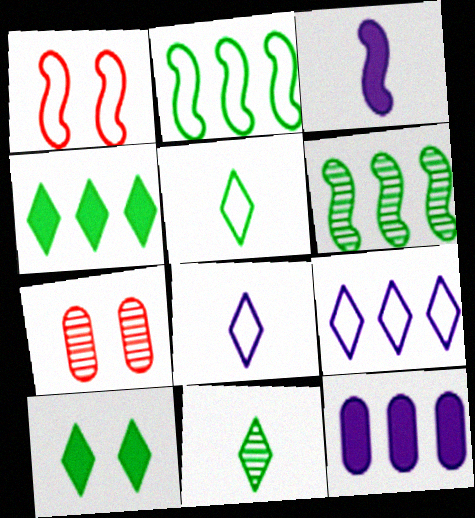[[1, 3, 6], 
[1, 11, 12]]